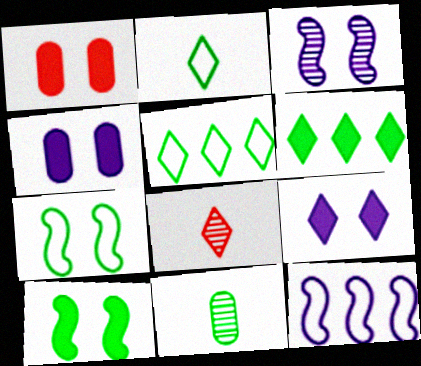[[1, 9, 10], 
[5, 8, 9], 
[5, 10, 11], 
[6, 7, 11]]